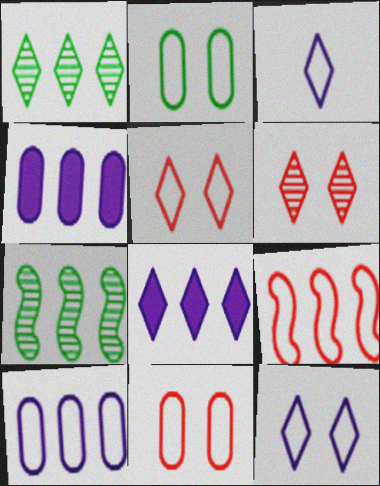[[1, 4, 9], 
[2, 3, 9]]